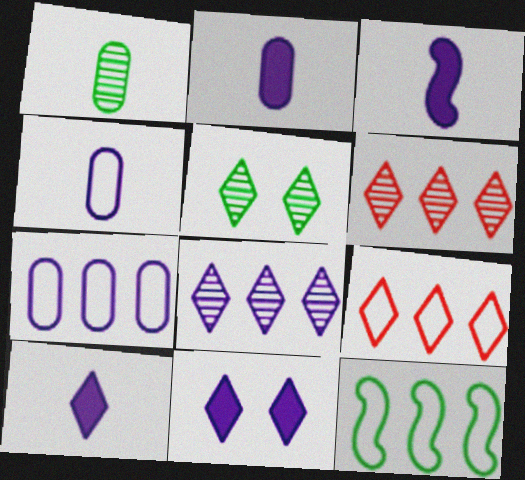[[2, 3, 10], 
[5, 9, 10], 
[7, 9, 12]]